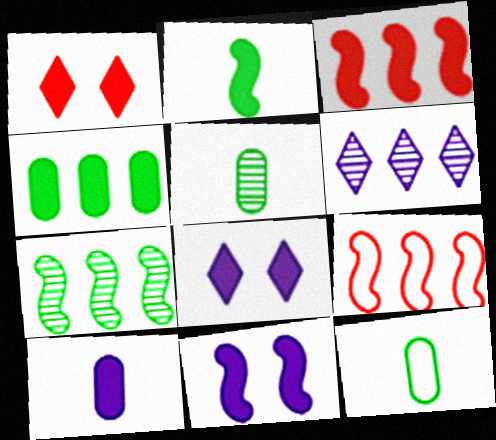[[2, 3, 11], 
[4, 6, 9], 
[5, 8, 9]]